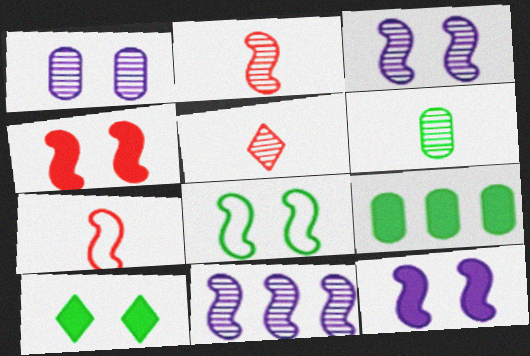[[3, 4, 8]]